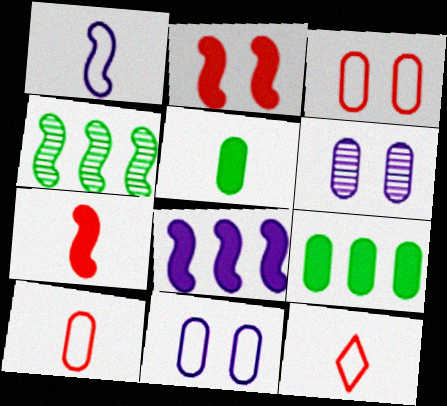[[1, 2, 4], 
[6, 9, 10]]